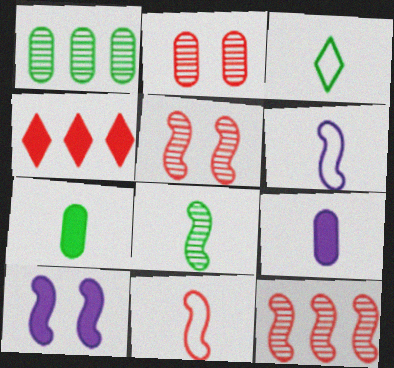[[2, 4, 11], 
[3, 7, 8], 
[4, 7, 10]]